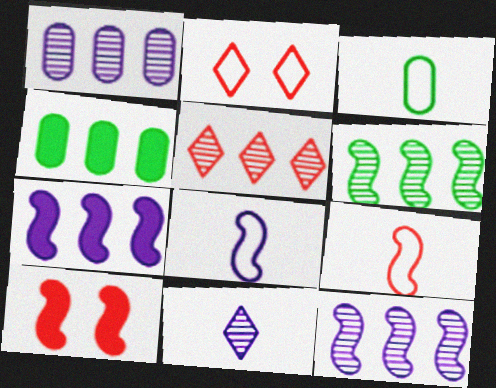[[1, 5, 6], 
[6, 8, 10]]